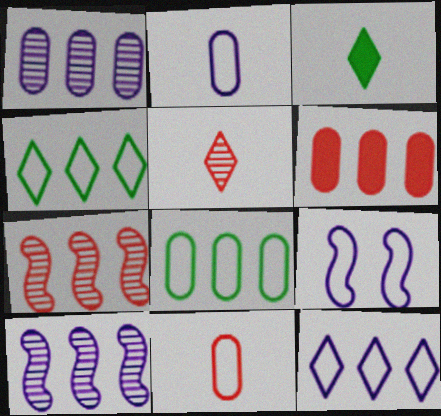[[1, 6, 8], 
[2, 9, 12], 
[4, 6, 10], 
[4, 9, 11]]